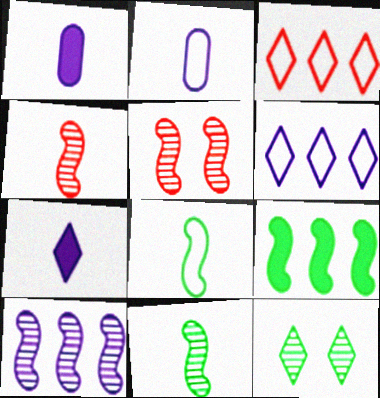[[3, 7, 12], 
[5, 10, 11]]